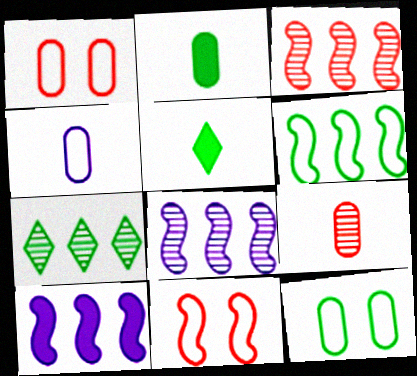[[1, 5, 8], 
[2, 4, 9], 
[3, 6, 10]]